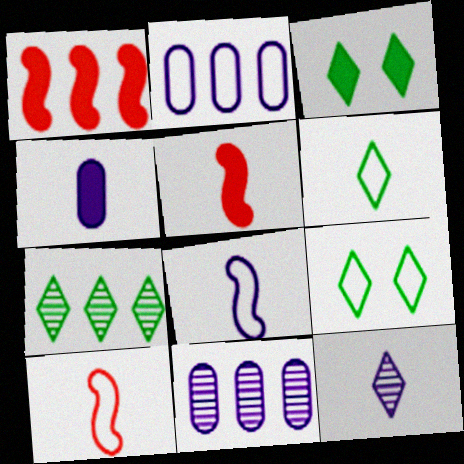[[1, 2, 7], 
[1, 3, 4], 
[2, 9, 10], 
[3, 6, 7], 
[3, 10, 11], 
[4, 8, 12], 
[5, 9, 11]]